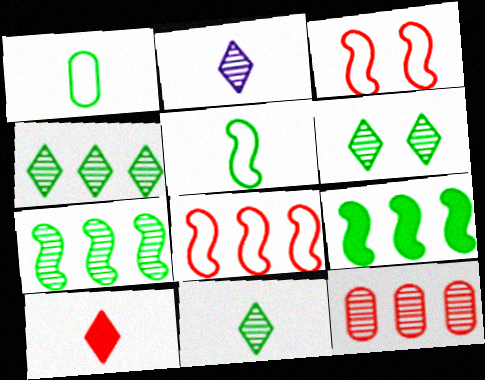[[1, 6, 9], 
[3, 10, 12], 
[4, 6, 11]]